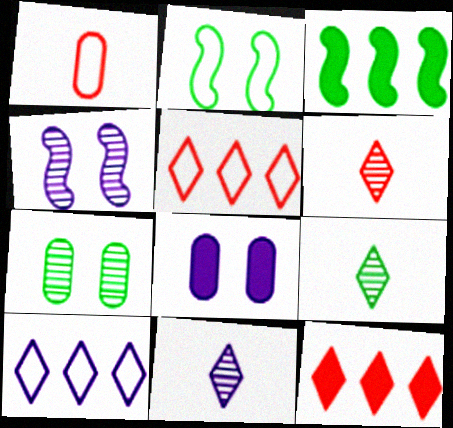[[1, 2, 10], 
[6, 9, 11]]